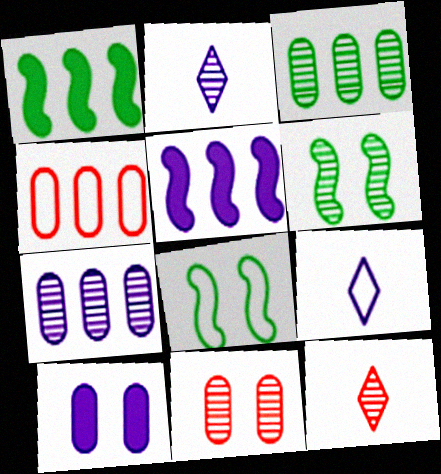[[1, 9, 11], 
[4, 8, 9], 
[6, 7, 12]]